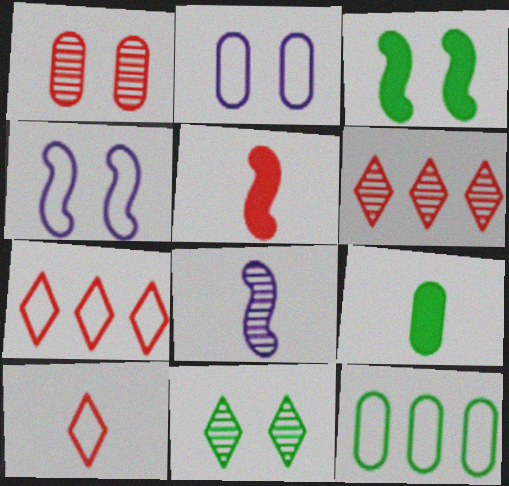[[1, 5, 7], 
[4, 6, 9], 
[4, 10, 12], 
[8, 9, 10]]